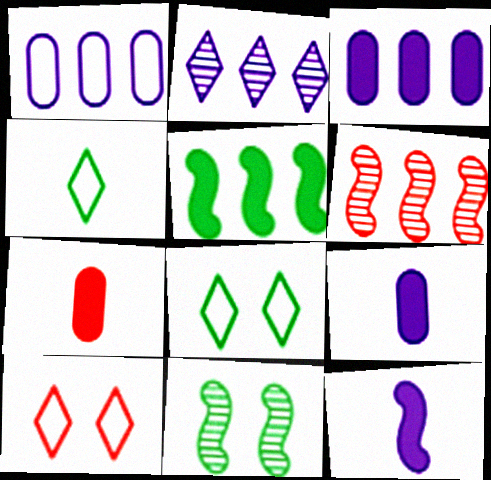[[6, 7, 10], 
[6, 8, 9]]